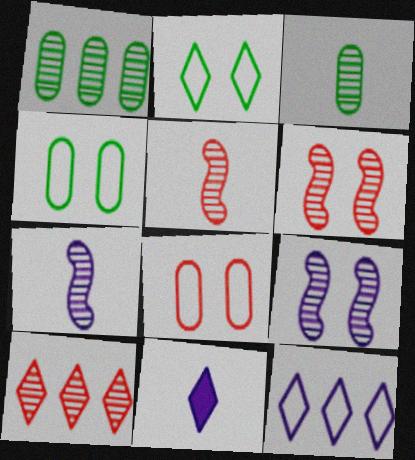[[2, 10, 11], 
[3, 9, 10]]